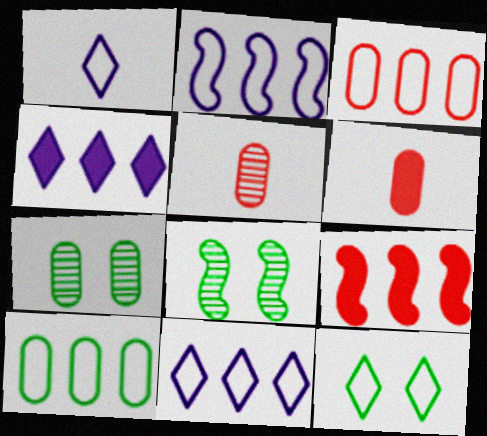[[1, 7, 9], 
[6, 8, 11]]